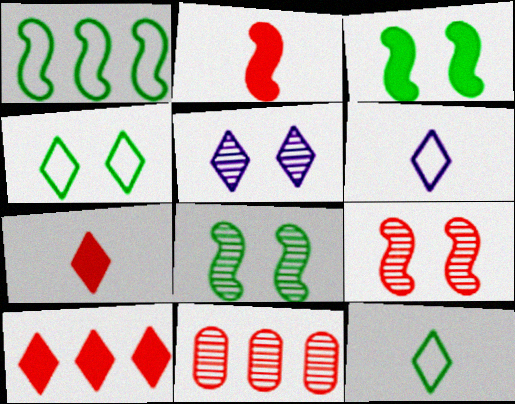[[3, 6, 11], 
[5, 10, 12]]